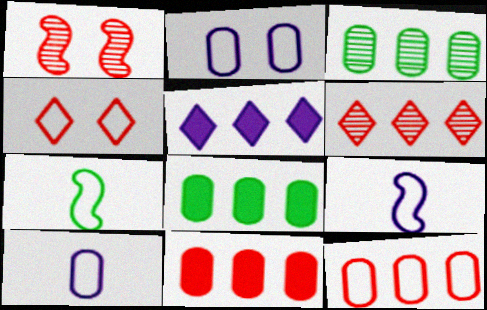[]